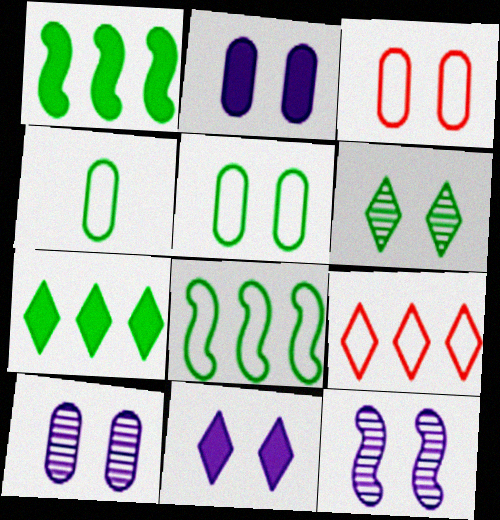[[1, 4, 6]]